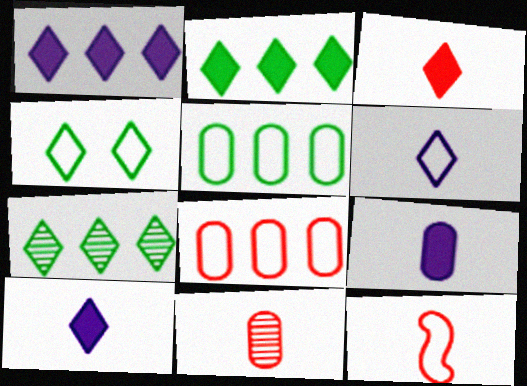[[3, 11, 12]]